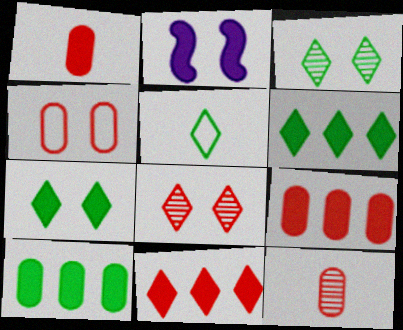[[1, 2, 6], 
[2, 3, 4], 
[3, 5, 6], 
[4, 9, 12]]